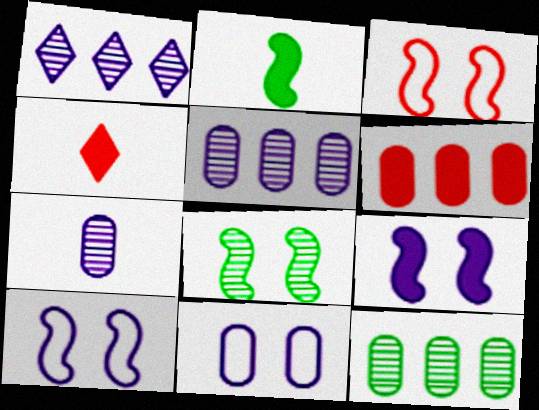[[3, 8, 9], 
[4, 10, 12]]